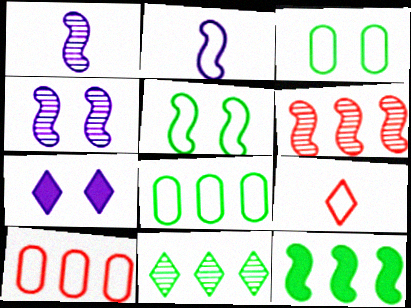[[7, 9, 11], 
[8, 11, 12]]